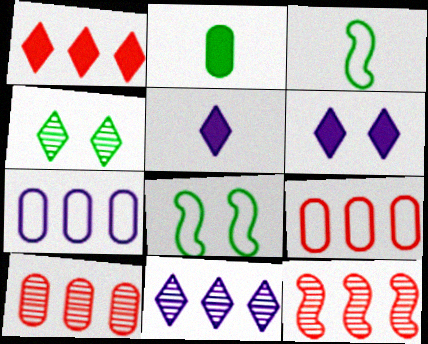[[1, 9, 12], 
[3, 6, 10], 
[5, 8, 10]]